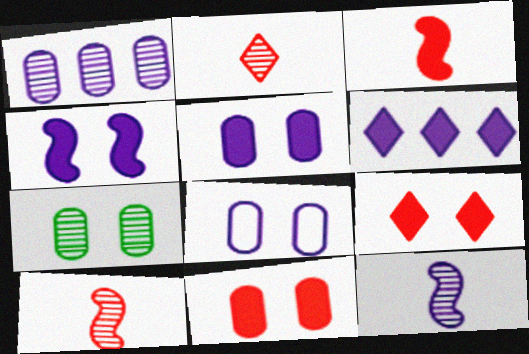[[6, 8, 12], 
[7, 8, 11]]